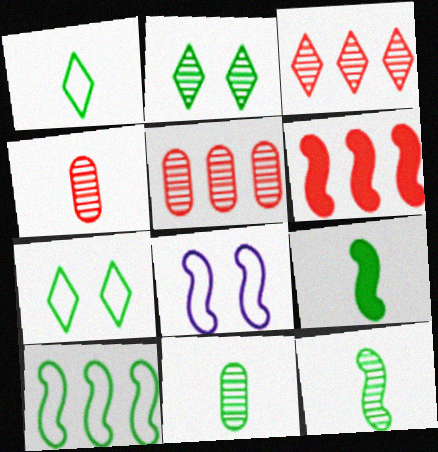[[1, 9, 11], 
[6, 8, 12]]